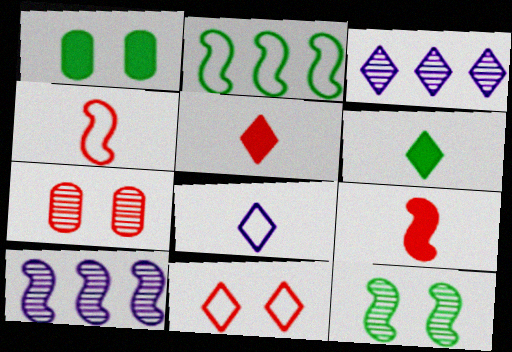[[1, 3, 4], 
[3, 6, 11]]